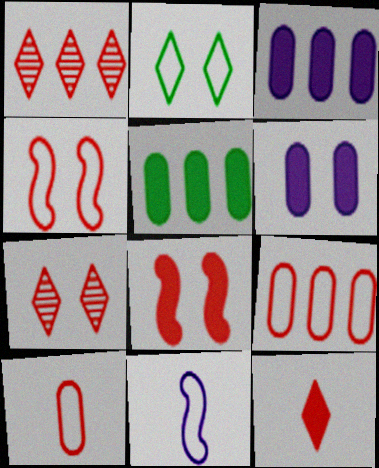[[1, 8, 10], 
[2, 9, 11], 
[5, 7, 11]]